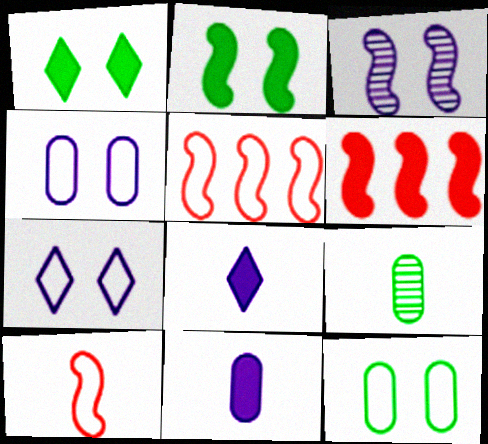[[1, 6, 11], 
[6, 7, 9], 
[8, 9, 10]]